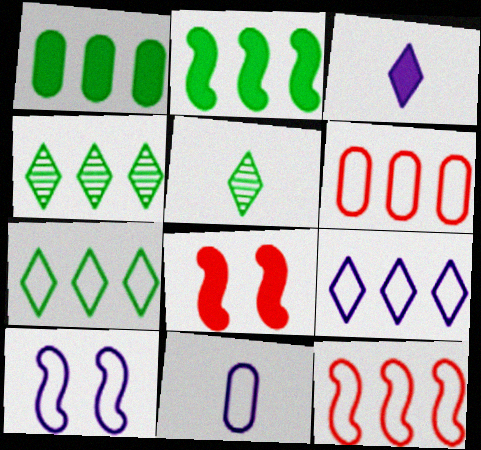[[1, 3, 8], 
[4, 8, 11], 
[9, 10, 11]]